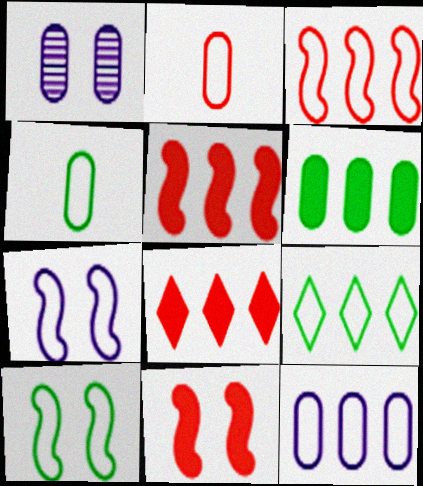[[1, 2, 6], 
[2, 7, 9], 
[3, 9, 12], 
[4, 9, 10]]